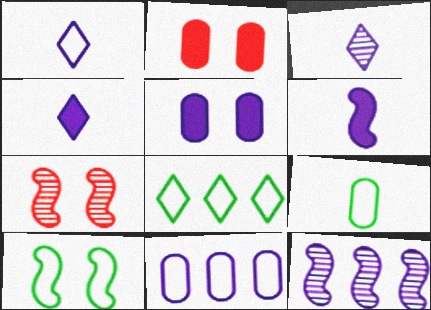[[1, 3, 4], 
[1, 5, 12], 
[8, 9, 10]]